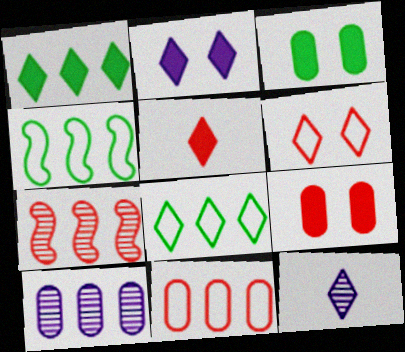[[1, 2, 5], 
[1, 6, 12], 
[4, 9, 12]]